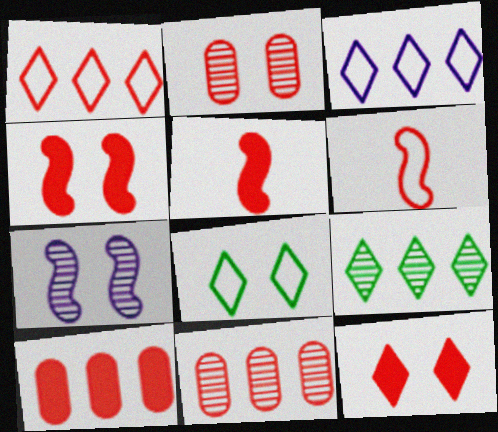[[1, 2, 5], 
[5, 10, 12], 
[6, 11, 12]]